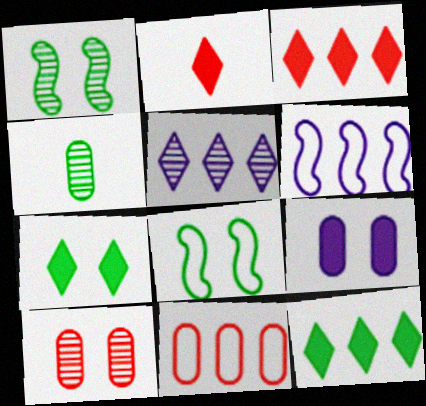[[4, 8, 12], 
[4, 9, 11]]